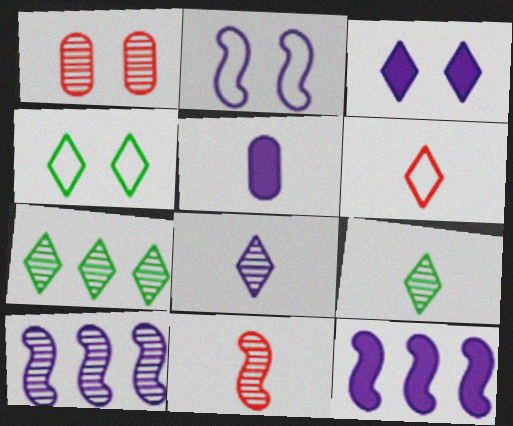[[1, 9, 10], 
[3, 5, 12], 
[3, 6, 7]]